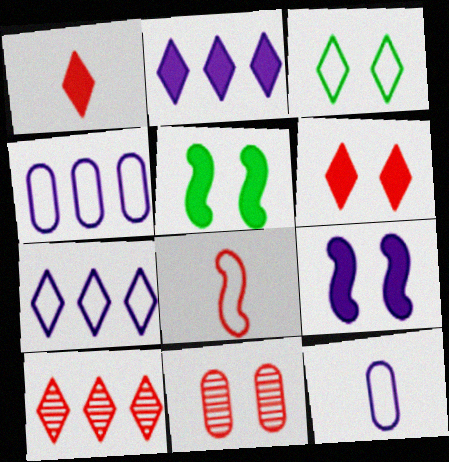[[3, 4, 8], 
[3, 9, 11], 
[5, 10, 12]]